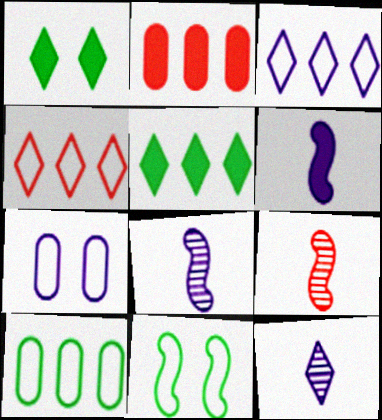[[1, 2, 6], 
[1, 4, 12], 
[2, 11, 12], 
[5, 7, 9]]